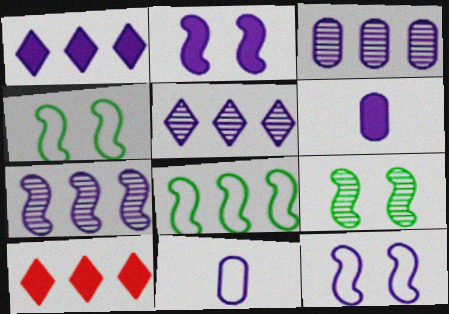[[1, 2, 6], 
[2, 5, 11], 
[3, 5, 7], 
[3, 8, 10], 
[5, 6, 12], 
[9, 10, 11]]